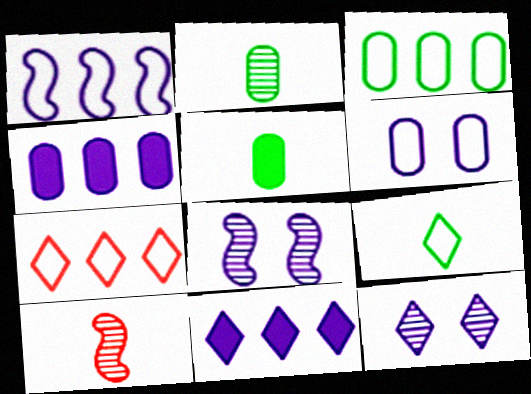[[1, 3, 7], 
[5, 7, 8]]